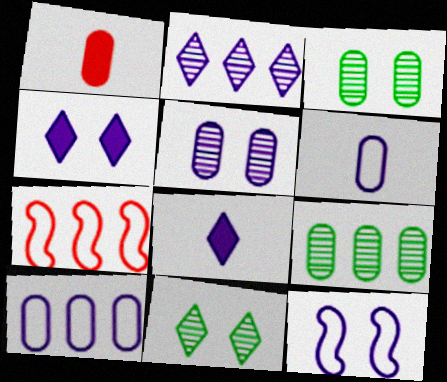[[1, 3, 10], 
[3, 7, 8], 
[4, 5, 12]]